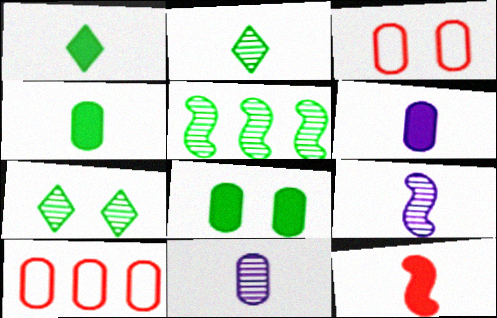[[1, 6, 12], 
[8, 10, 11]]